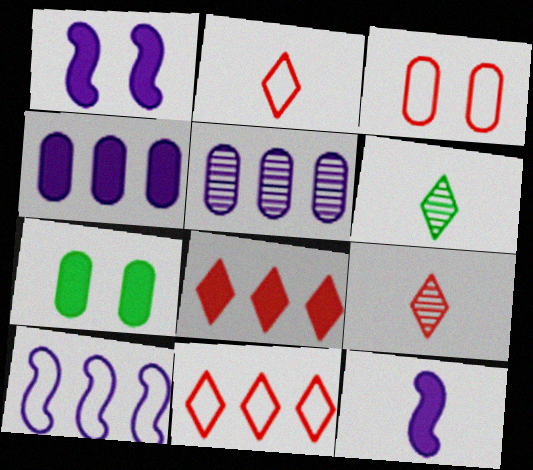[[7, 8, 12], 
[7, 9, 10]]